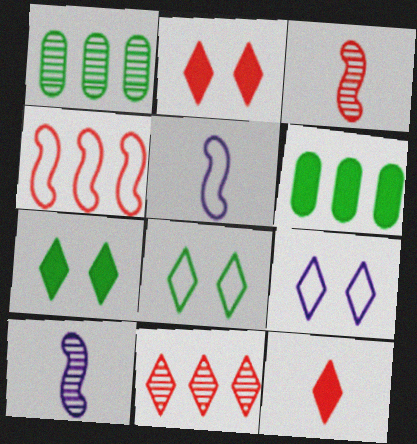[[1, 2, 5], 
[3, 6, 9]]